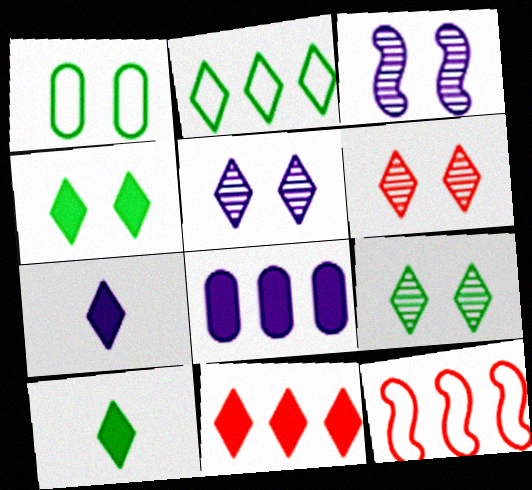[[2, 6, 7], 
[2, 9, 10], 
[4, 7, 11], 
[5, 6, 9]]